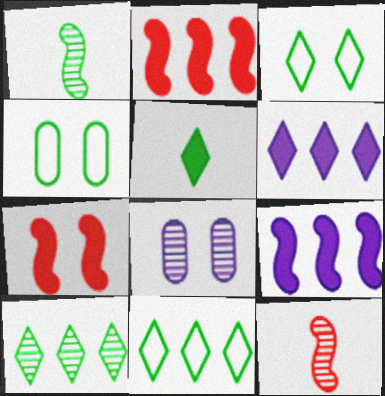[[3, 5, 10], 
[3, 7, 8], 
[4, 6, 12], 
[8, 10, 12]]